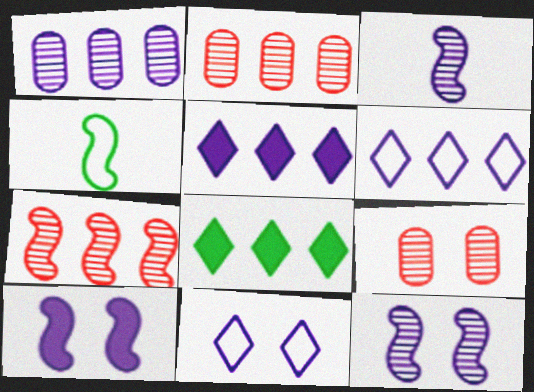[[4, 5, 9], 
[4, 7, 10]]